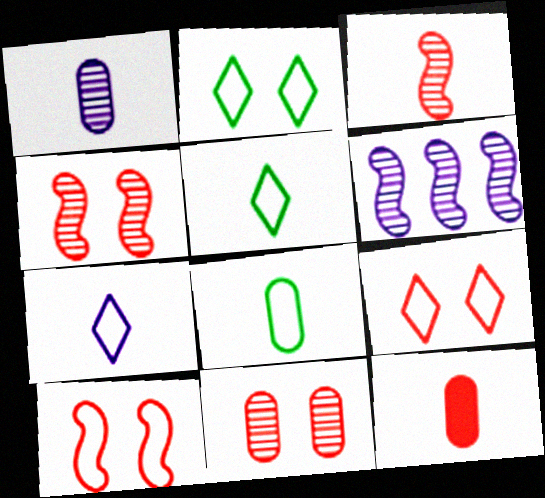[[1, 8, 12], 
[2, 6, 12]]